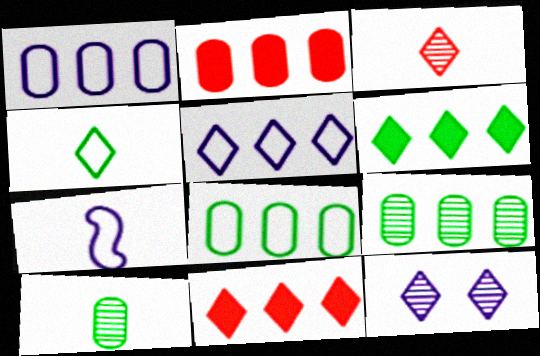[[1, 2, 9], 
[4, 11, 12]]